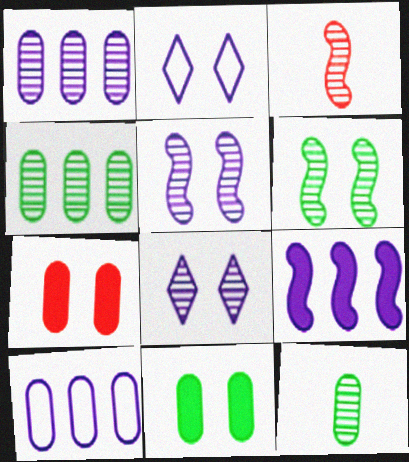[[2, 6, 7], 
[3, 4, 8], 
[7, 10, 12]]